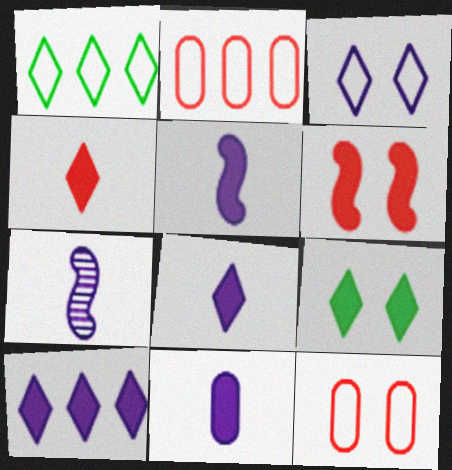[[2, 7, 9], 
[4, 9, 10], 
[5, 8, 11]]